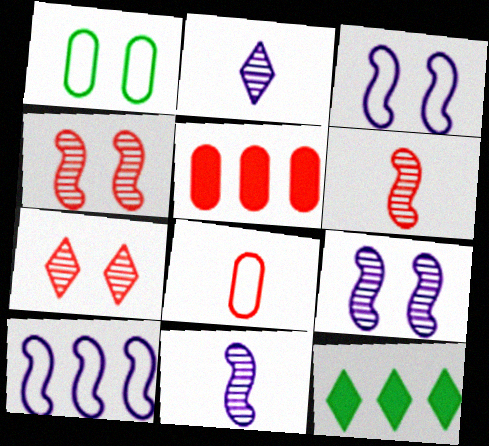[[8, 9, 12]]